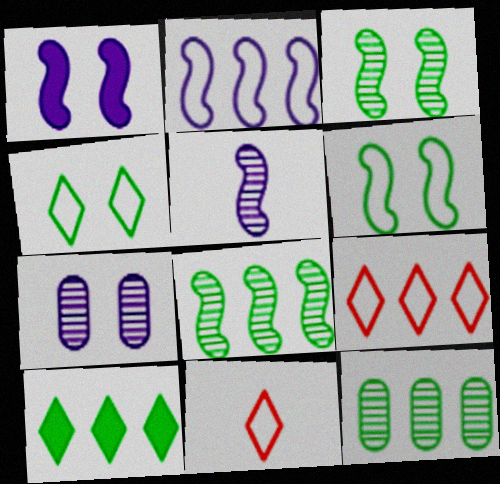[[1, 2, 5], 
[1, 11, 12]]